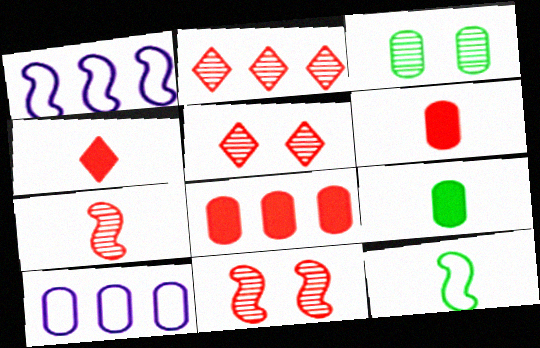[[1, 3, 4], 
[1, 5, 9], 
[3, 6, 10]]